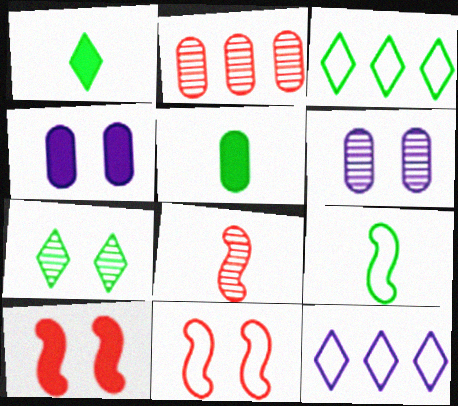[[1, 3, 7], 
[3, 4, 8], 
[4, 7, 11]]